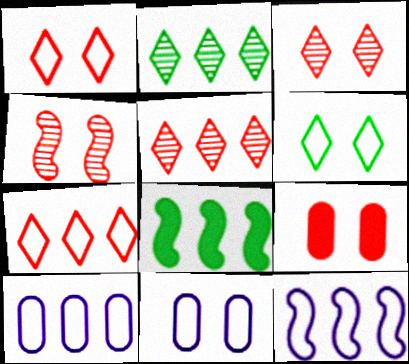[[1, 4, 9], 
[5, 8, 10]]